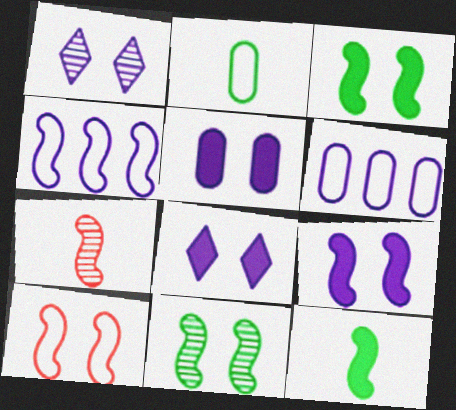[[3, 4, 7], 
[5, 8, 9], 
[9, 10, 11]]